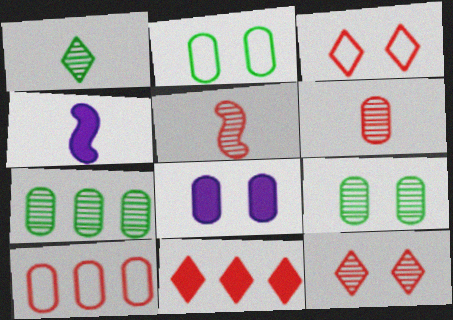[[3, 4, 7]]